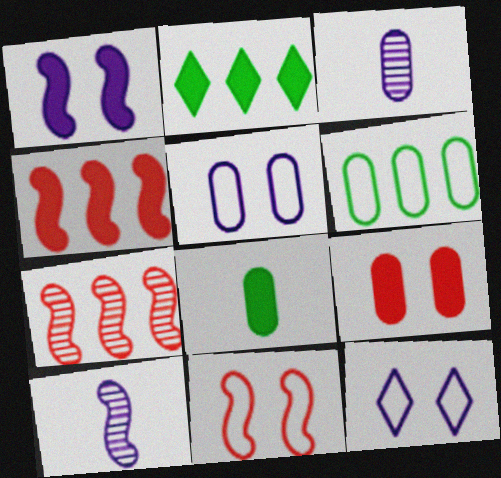[[2, 3, 11], 
[3, 6, 9], 
[7, 8, 12]]